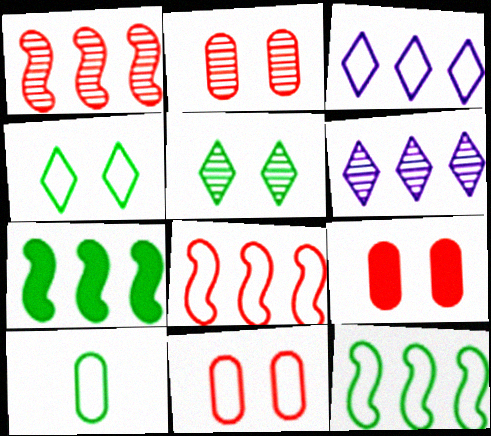[[2, 9, 11], 
[4, 10, 12], 
[5, 7, 10]]